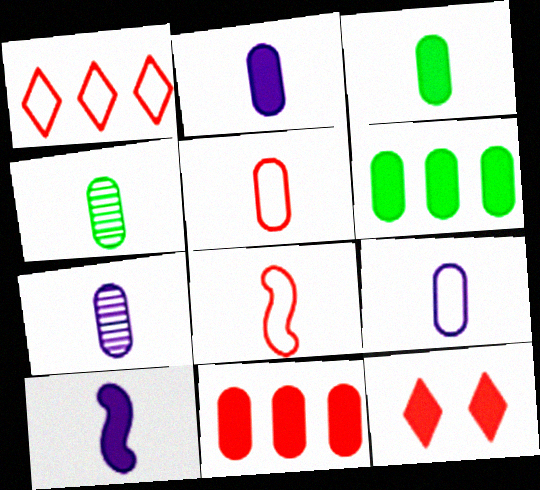[[2, 4, 5], 
[2, 7, 9], 
[3, 5, 7], 
[6, 10, 12]]